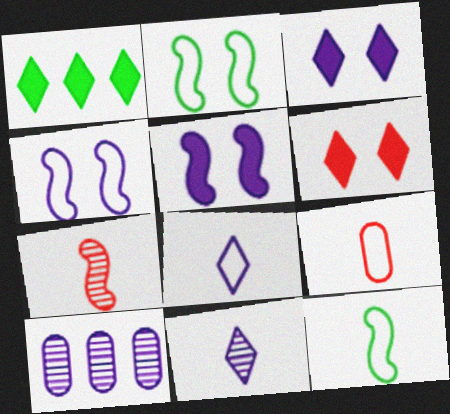[[5, 8, 10], 
[6, 10, 12], 
[8, 9, 12]]